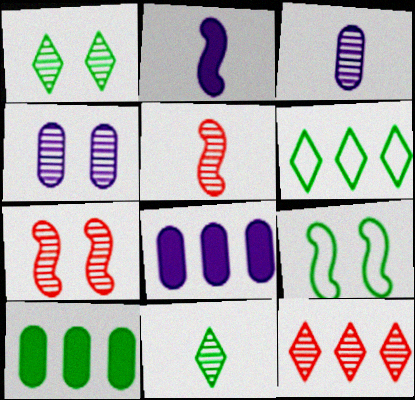[[1, 4, 7], 
[3, 5, 11], 
[9, 10, 11]]